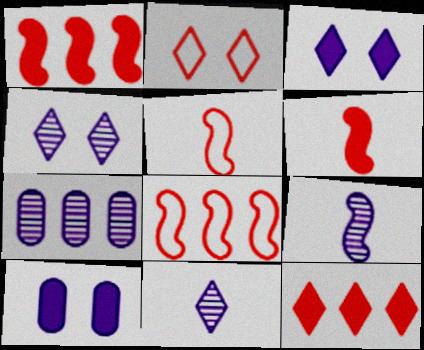[[4, 7, 9]]